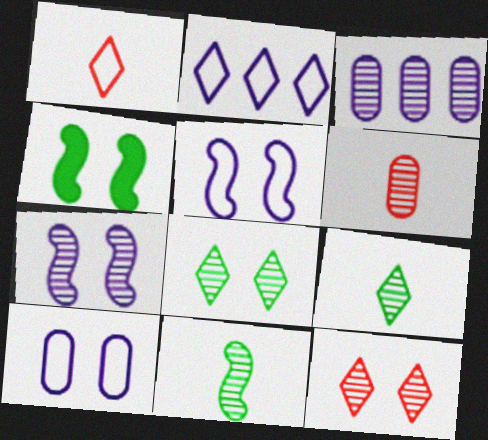[[1, 3, 4], 
[2, 4, 6], 
[3, 11, 12], 
[4, 10, 12]]